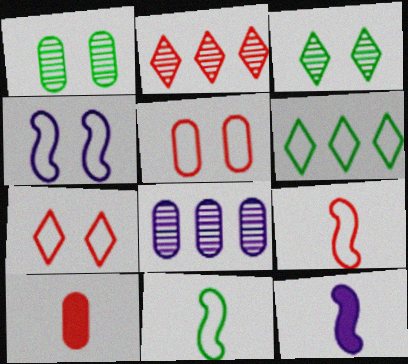[]